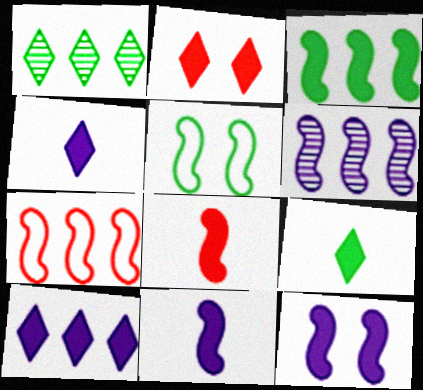[[2, 9, 10], 
[3, 6, 7], 
[3, 8, 12], 
[5, 6, 8]]